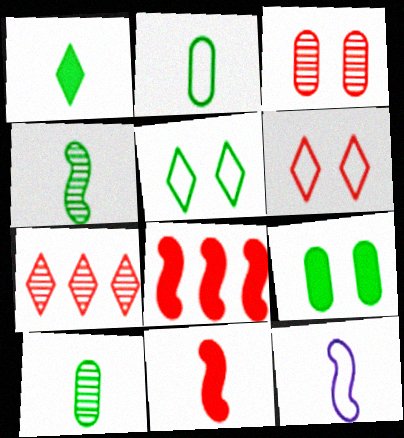[[1, 2, 4], 
[4, 11, 12], 
[7, 9, 12]]